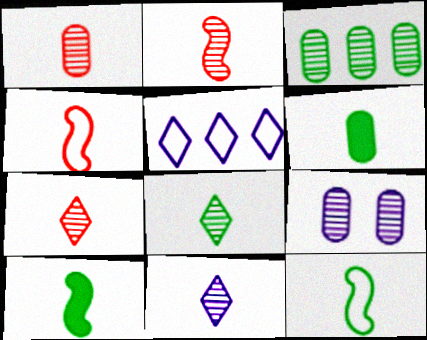[[1, 2, 7], 
[1, 3, 9], 
[4, 6, 11], 
[6, 8, 12], 
[7, 8, 11]]